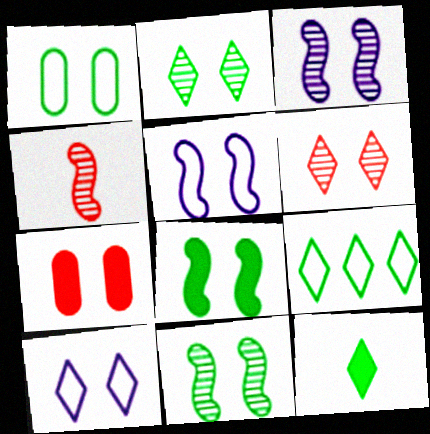[[1, 2, 8], 
[2, 5, 7], 
[2, 9, 12], 
[7, 10, 11]]